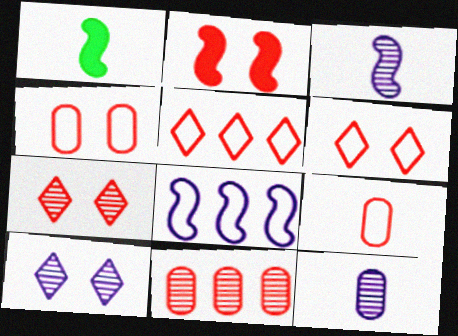[[2, 4, 7]]